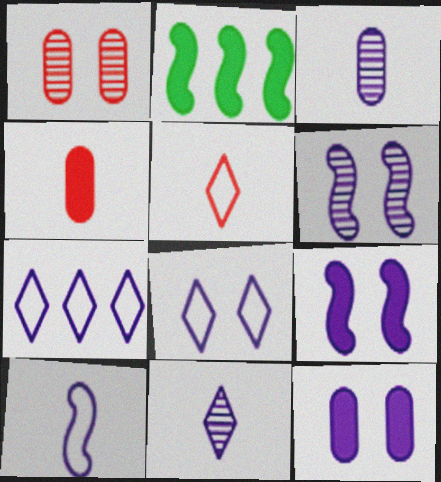[[3, 7, 9], 
[6, 8, 12]]